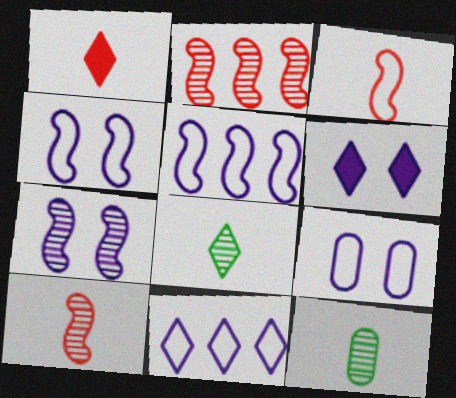[[6, 7, 9]]